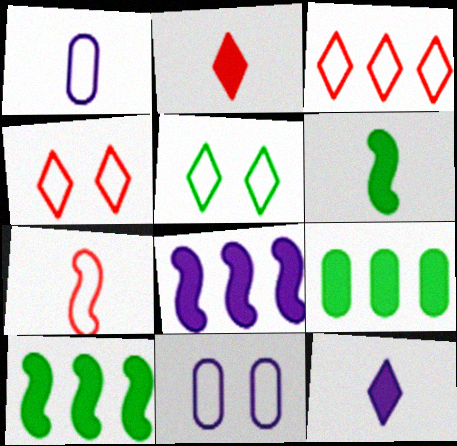[]